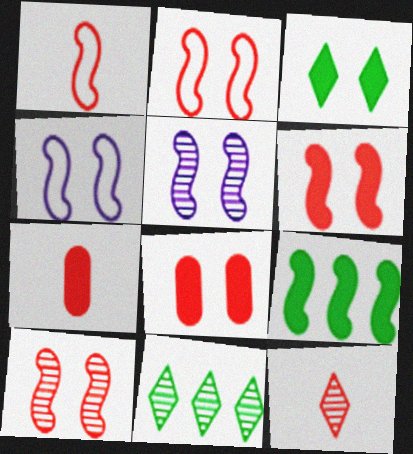[[1, 5, 9], 
[1, 7, 12], 
[2, 6, 10], 
[4, 7, 11]]